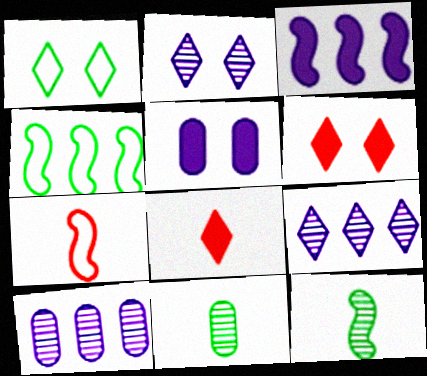[[1, 2, 6], 
[1, 8, 9]]